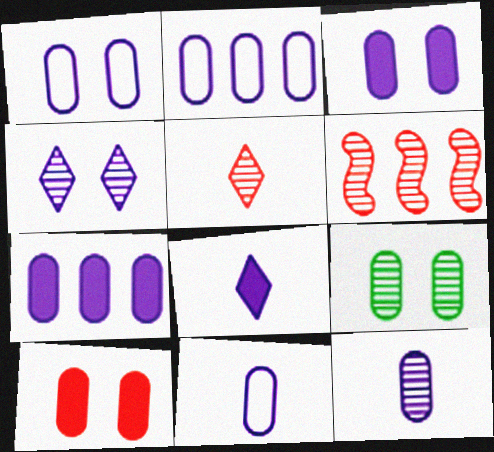[[1, 2, 11], 
[1, 7, 12], 
[1, 9, 10], 
[2, 3, 12]]